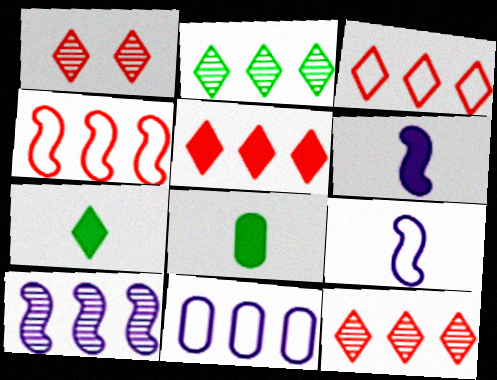[[3, 5, 12]]